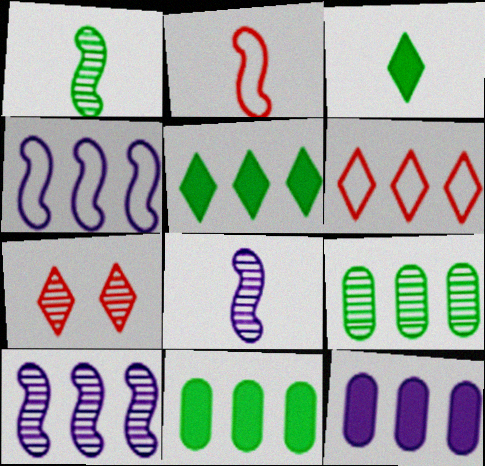[[6, 10, 11], 
[7, 8, 9]]